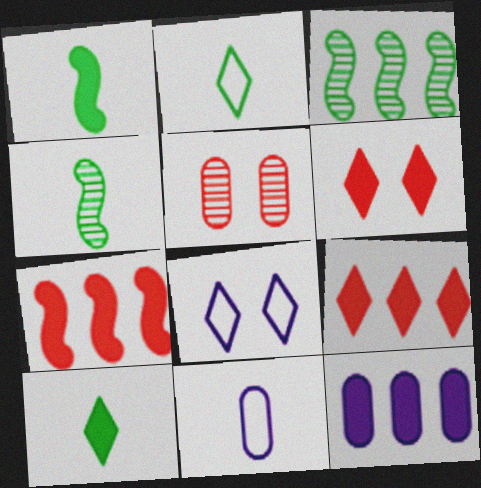[[1, 6, 12], 
[3, 6, 11]]